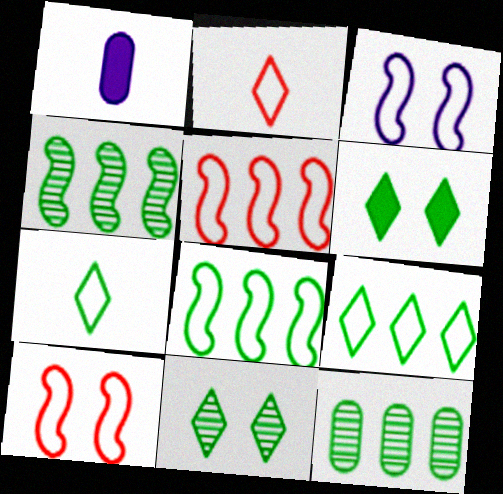[[1, 5, 11]]